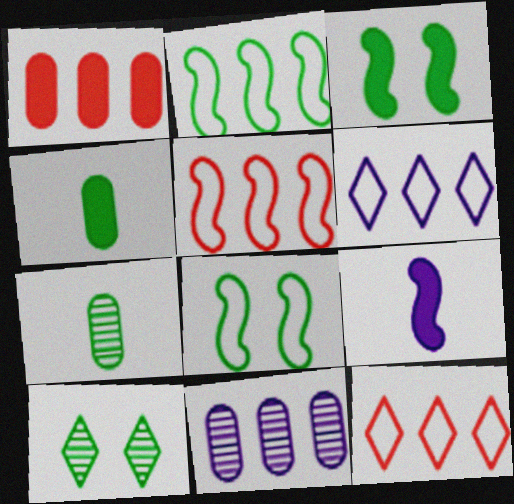[[2, 4, 10]]